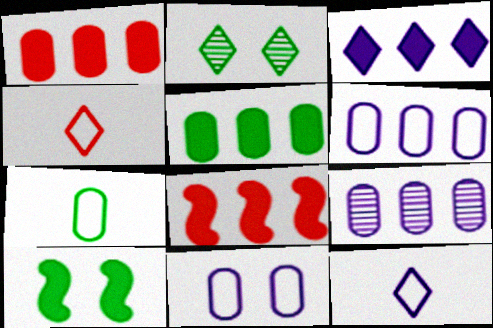[[2, 3, 4], 
[3, 5, 8], 
[4, 9, 10]]